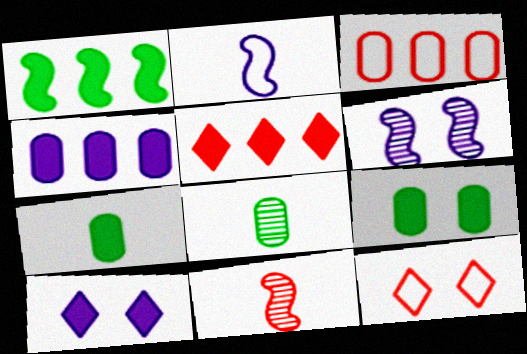[[1, 4, 5], 
[6, 9, 12]]